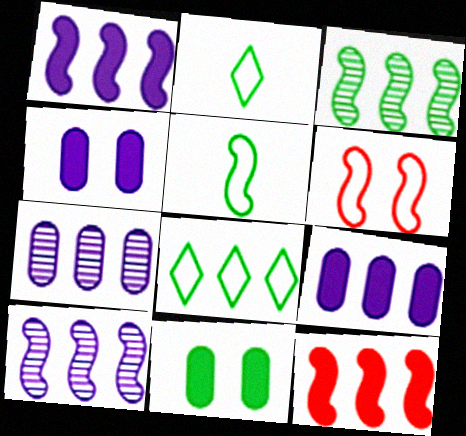[[2, 3, 11], 
[7, 8, 12]]